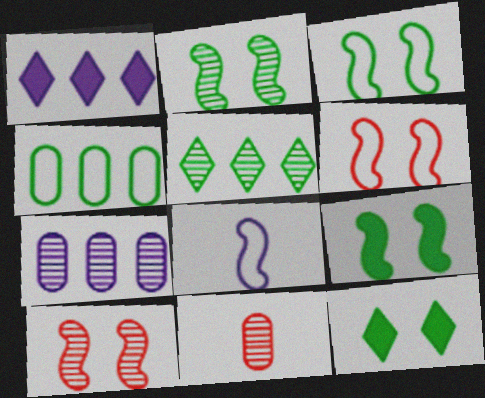[[1, 3, 11], 
[2, 3, 9]]